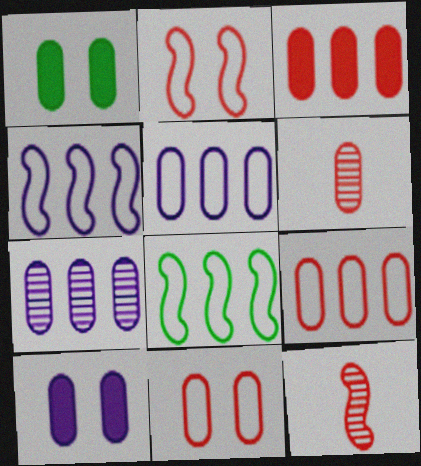[[1, 5, 6], 
[3, 6, 11]]